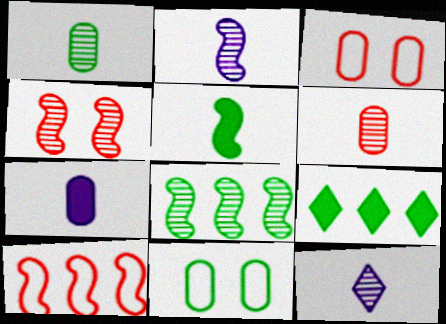[[2, 3, 9], 
[2, 4, 8]]